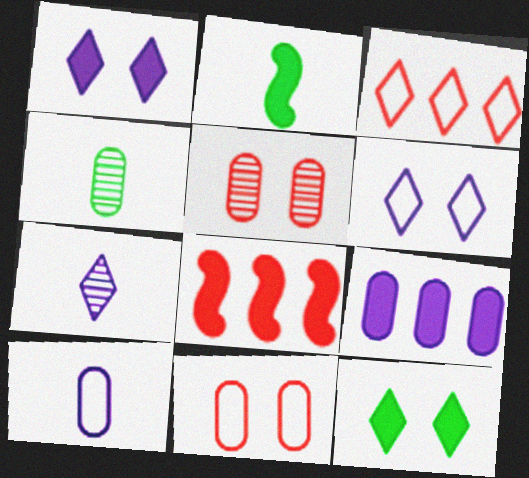[[3, 7, 12], 
[4, 6, 8], 
[4, 9, 11]]